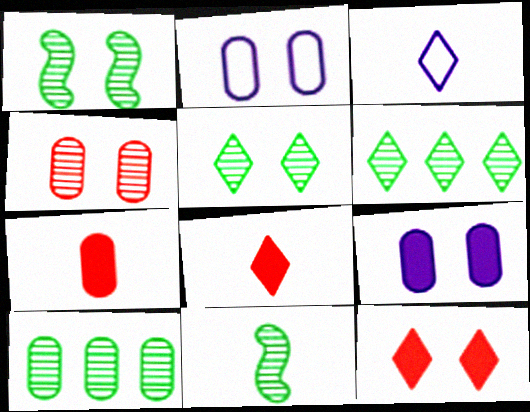[[1, 2, 12], 
[2, 7, 10], 
[3, 6, 12], 
[3, 7, 11], 
[5, 10, 11]]